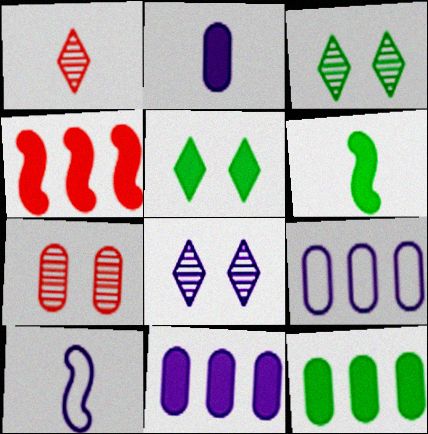[[2, 4, 5], 
[5, 6, 12], 
[8, 10, 11]]